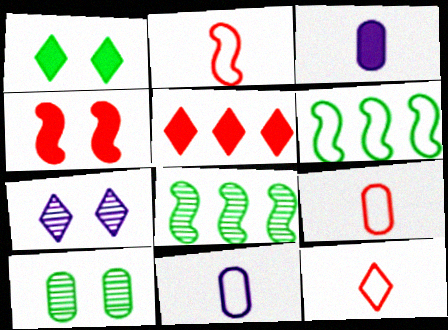[[2, 9, 12]]